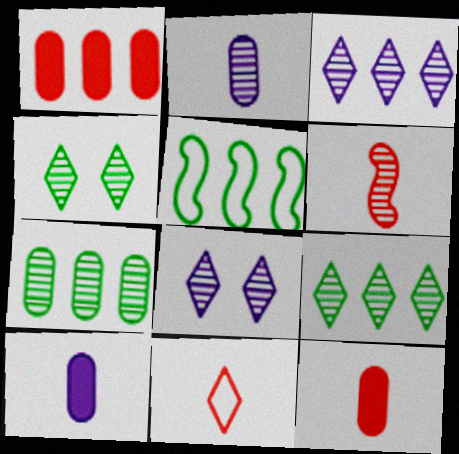[[1, 3, 5], 
[5, 8, 12], 
[6, 7, 8], 
[6, 11, 12]]